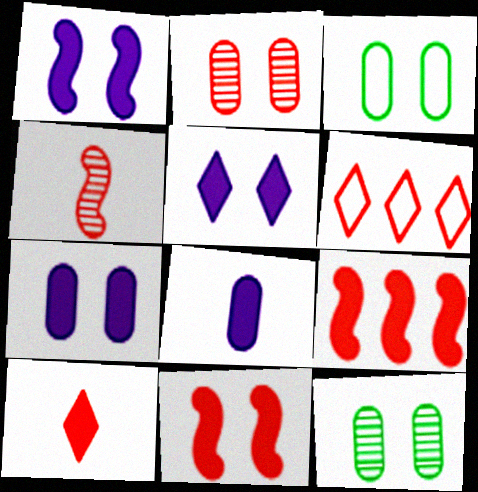[[1, 5, 7], 
[2, 3, 7]]